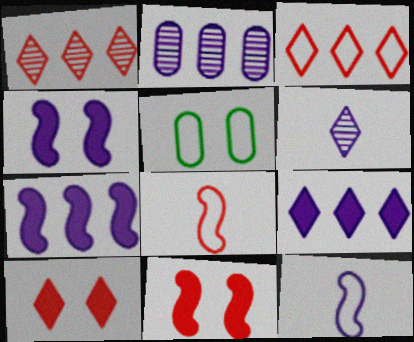[[3, 5, 12]]